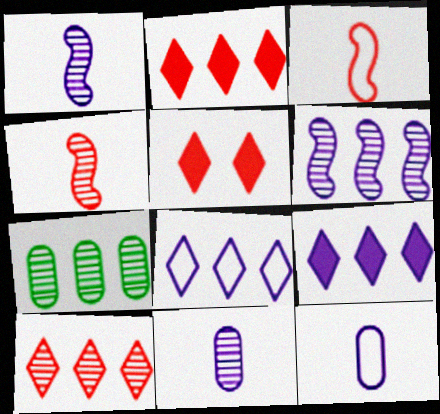[[6, 7, 10]]